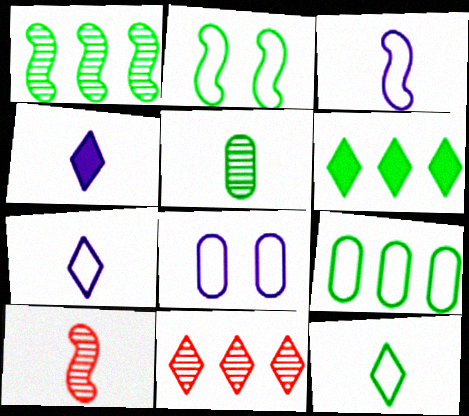[[1, 6, 9], 
[2, 5, 6], 
[2, 9, 12], 
[6, 8, 10]]